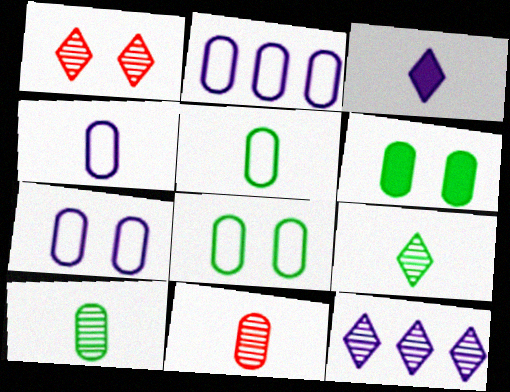[[1, 9, 12], 
[2, 4, 7], 
[2, 6, 11]]